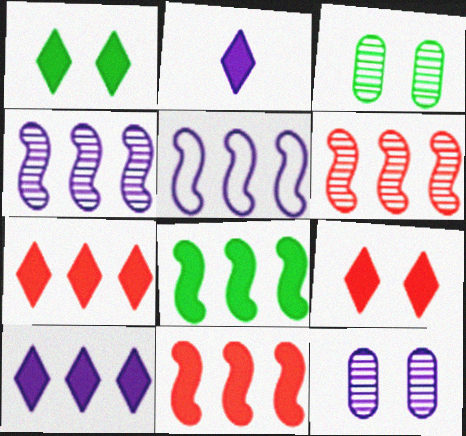[[1, 2, 7], 
[2, 5, 12], 
[5, 6, 8]]